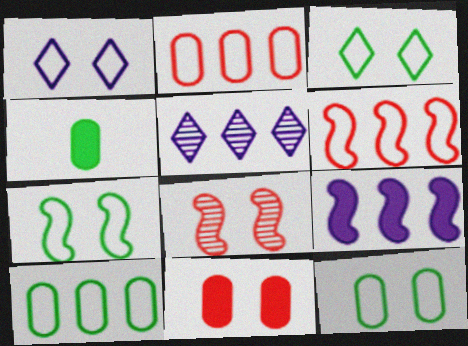[[3, 7, 12]]